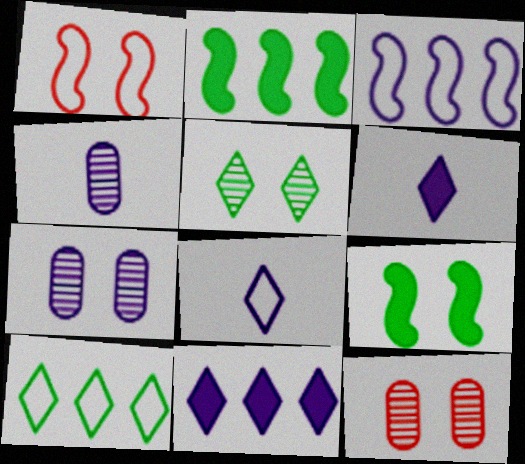[[2, 8, 12], 
[3, 6, 7]]